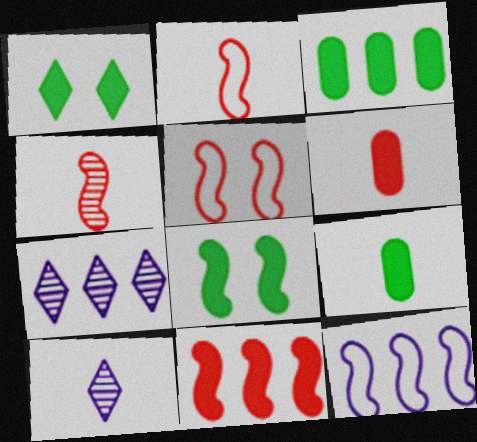[[2, 9, 10], 
[3, 5, 10], 
[4, 5, 11], 
[4, 8, 12], 
[5, 7, 9]]